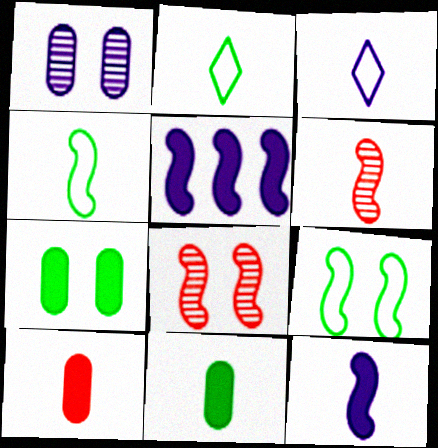[[1, 3, 5], 
[3, 6, 11], 
[4, 5, 8], 
[4, 6, 12], 
[5, 6, 9]]